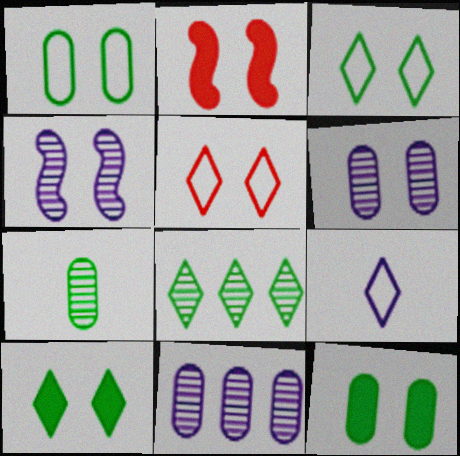[[2, 3, 6], 
[4, 5, 12]]